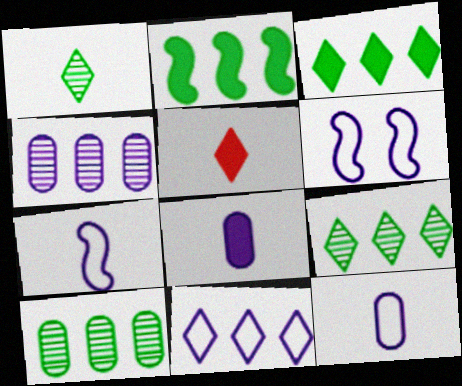[[5, 6, 10], 
[6, 11, 12]]